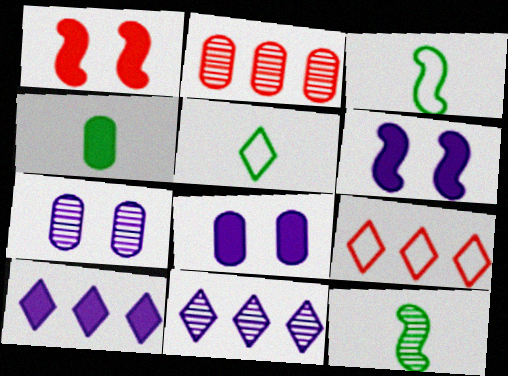[[1, 4, 10], 
[2, 5, 6], 
[4, 5, 12], 
[8, 9, 12]]